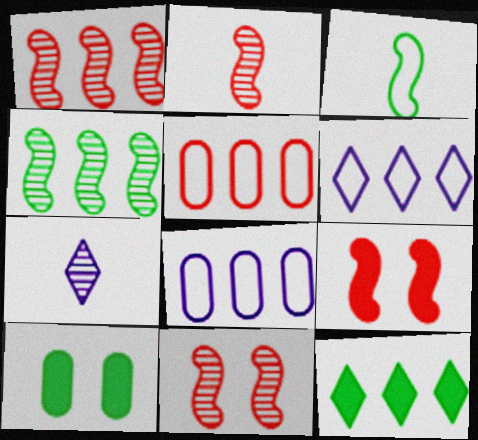[[1, 2, 11], 
[1, 8, 12], 
[2, 6, 10]]